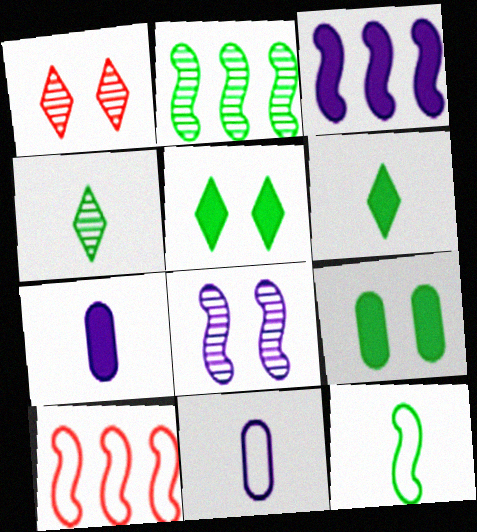[[2, 3, 10]]